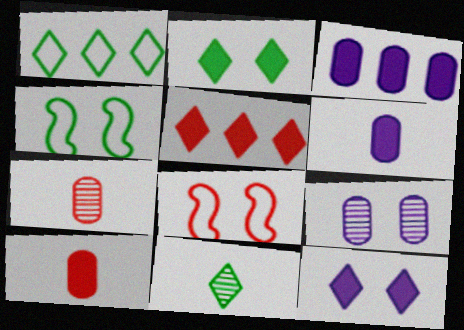[[1, 2, 11], 
[2, 8, 9], 
[3, 8, 11], 
[5, 7, 8]]